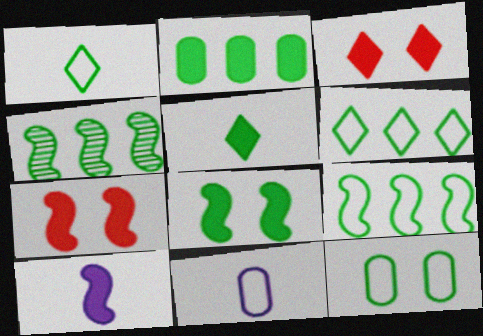[[1, 9, 12], 
[2, 3, 10], 
[2, 4, 6], 
[2, 5, 8], 
[3, 4, 11], 
[4, 5, 12]]